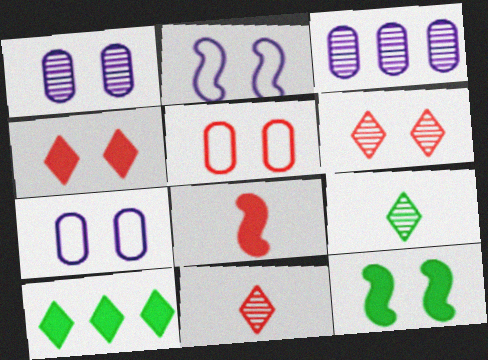[[6, 7, 12]]